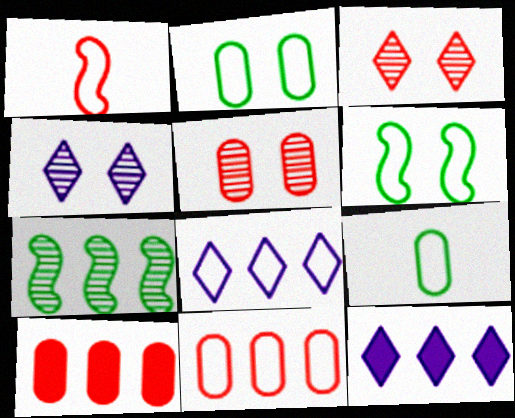[[1, 2, 8], 
[1, 3, 10], 
[7, 8, 10], 
[7, 11, 12]]